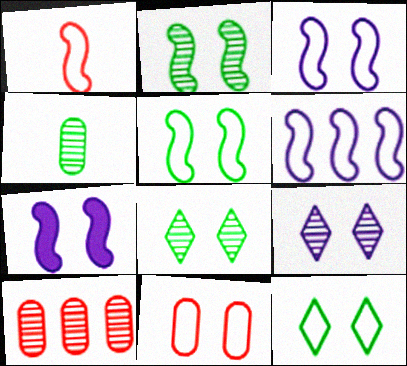[[1, 5, 6], 
[3, 11, 12], 
[7, 8, 11]]